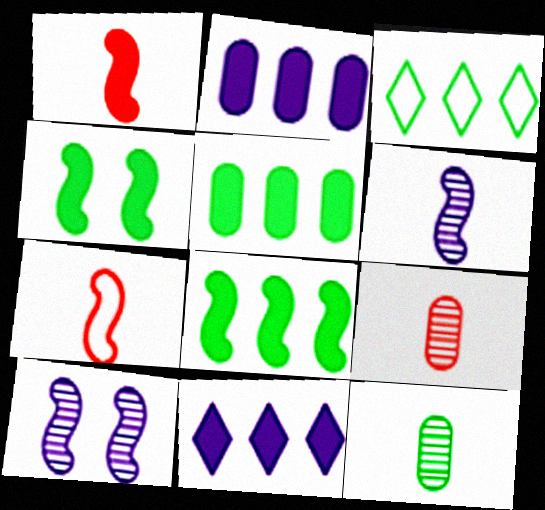[[3, 4, 12], 
[7, 8, 10]]